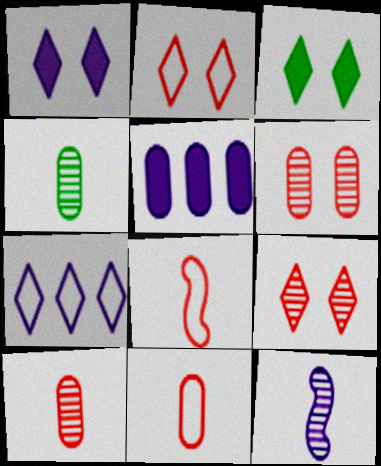[]